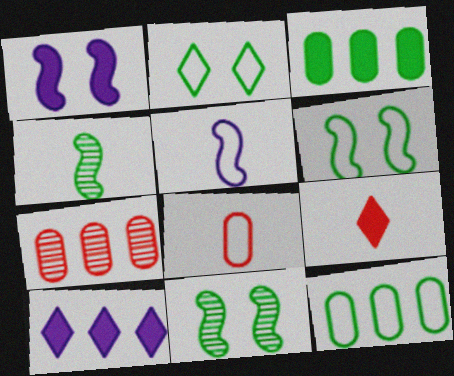[[1, 3, 9], 
[2, 3, 4], 
[8, 10, 11]]